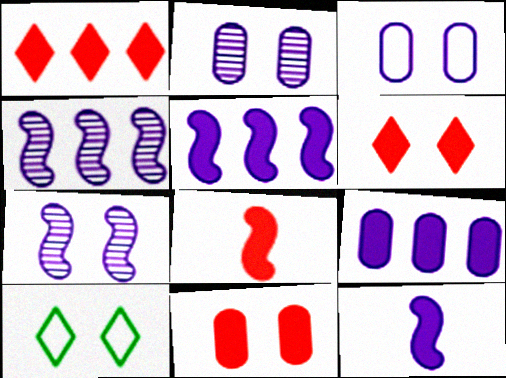[[1, 8, 11], 
[7, 10, 11]]